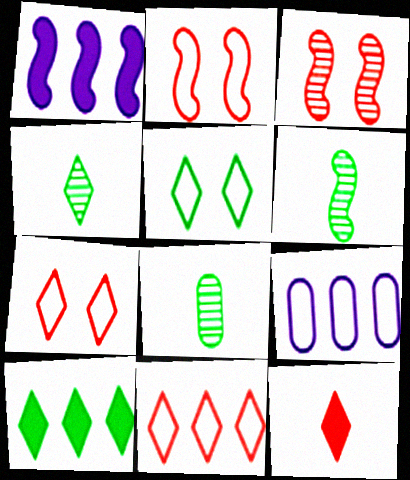[[1, 2, 6], 
[1, 7, 8], 
[4, 5, 10], 
[4, 6, 8]]